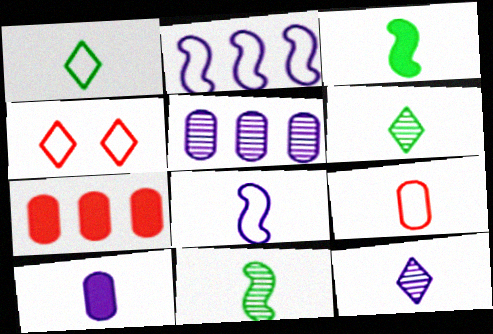[[1, 8, 9], 
[3, 4, 5], 
[3, 9, 12], 
[8, 10, 12]]